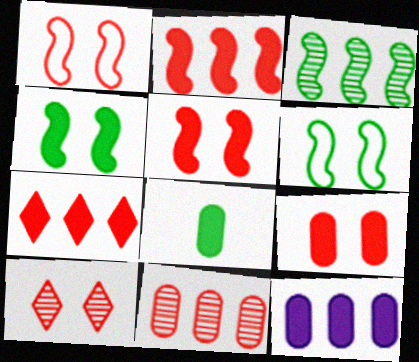[[1, 9, 10], 
[8, 9, 12]]